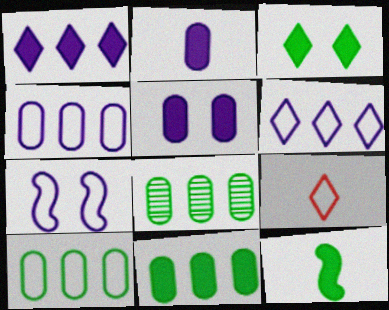[[3, 11, 12], 
[7, 9, 10], 
[8, 10, 11]]